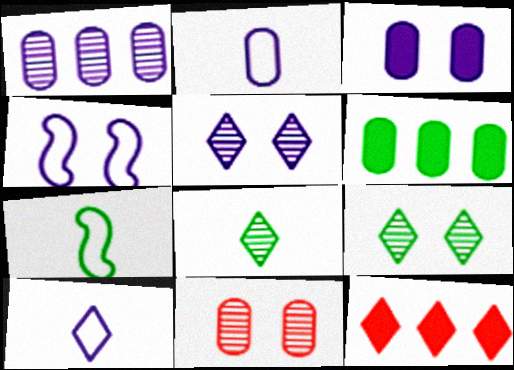[[1, 2, 3], 
[2, 6, 11], 
[3, 4, 5], 
[6, 7, 9], 
[9, 10, 12]]